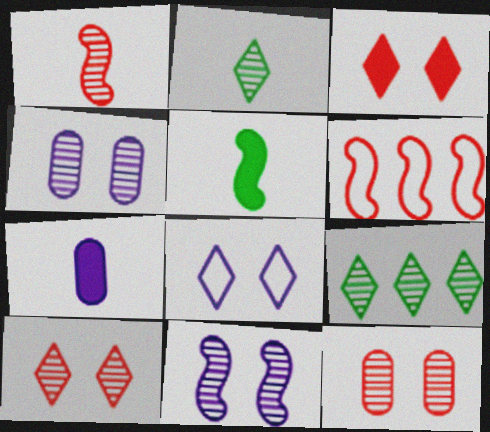[[1, 4, 9], 
[5, 6, 11]]